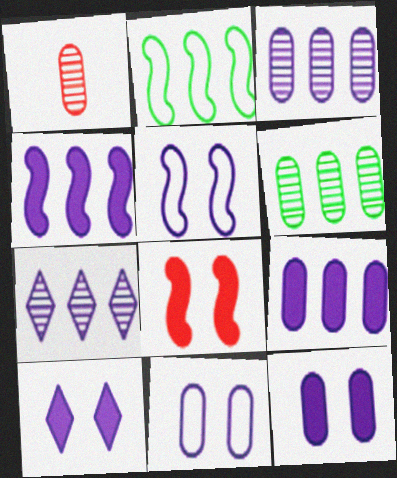[[1, 2, 10]]